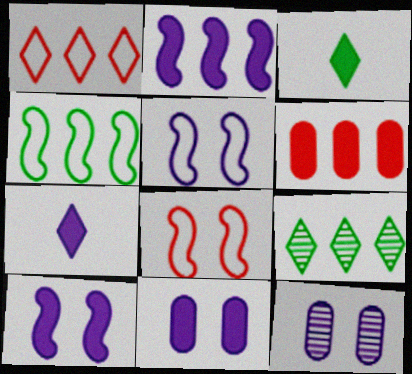[[2, 7, 11], 
[3, 6, 10]]